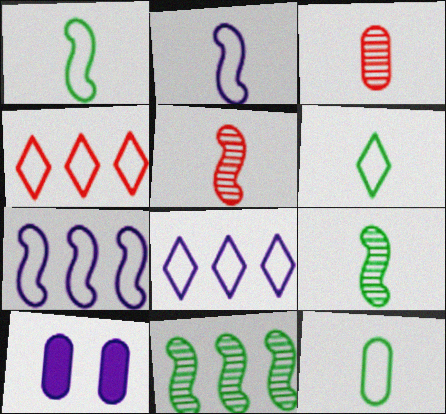[[1, 6, 12], 
[4, 9, 10]]